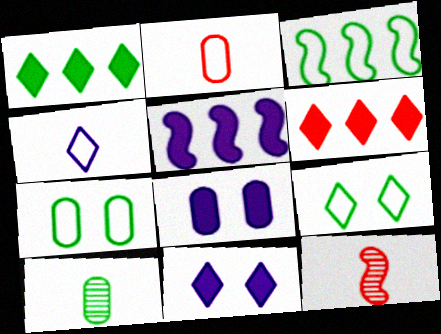[]